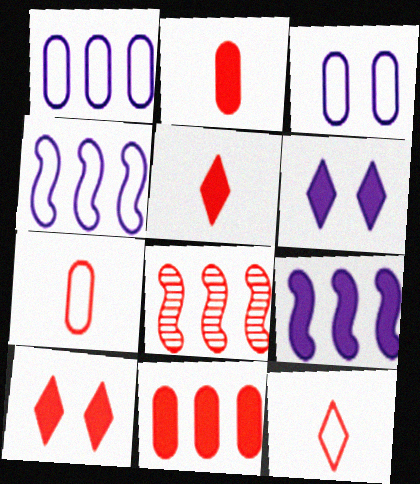[[7, 8, 10]]